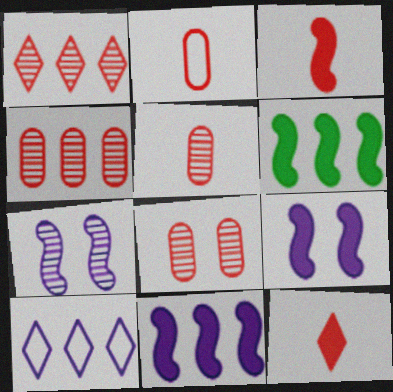[[3, 6, 9], 
[4, 5, 8], 
[4, 6, 10]]